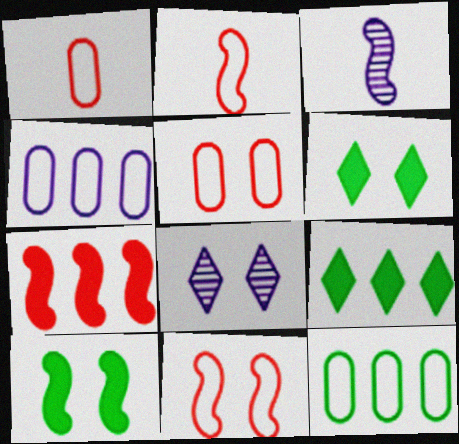[[3, 5, 9], 
[5, 8, 10]]